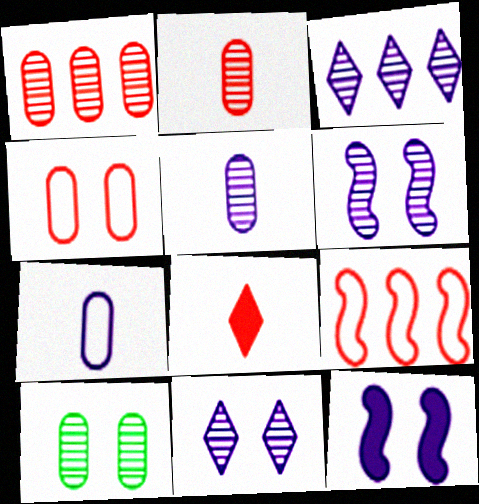[[1, 5, 10], 
[3, 5, 6], 
[3, 7, 12]]